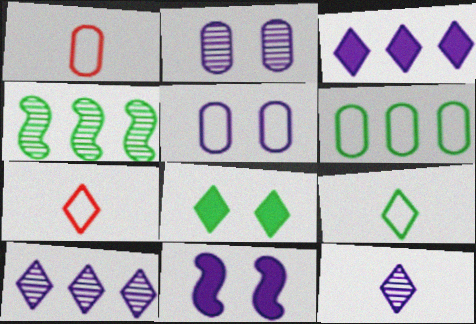[[1, 5, 6], 
[7, 8, 10]]